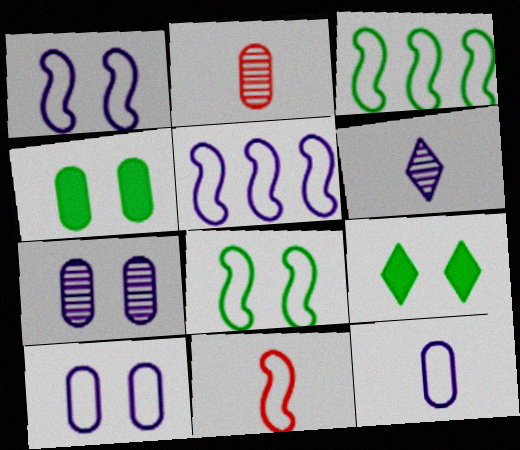[[1, 3, 11], 
[2, 5, 9], 
[5, 8, 11]]